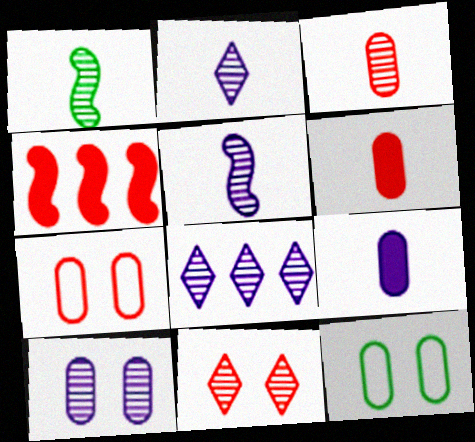[[1, 2, 3], 
[2, 4, 12], 
[5, 8, 10]]